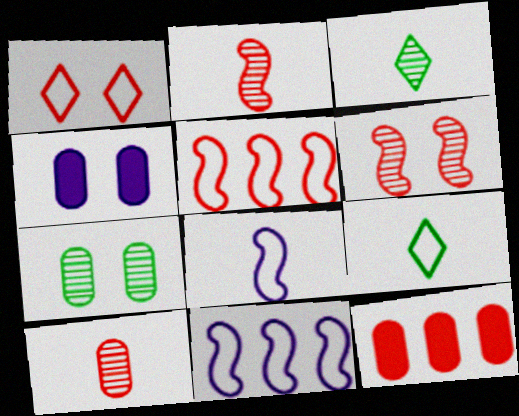[[1, 2, 12], 
[3, 4, 5]]